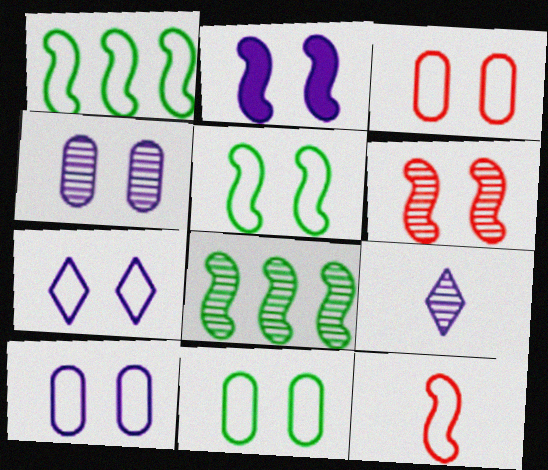[[2, 4, 7], 
[2, 5, 6], 
[2, 8, 12], 
[3, 5, 7], 
[3, 10, 11]]